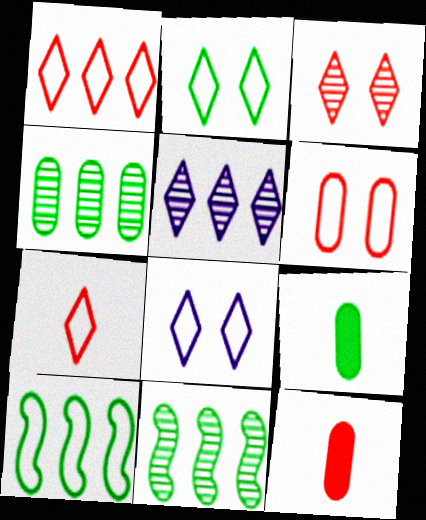[[2, 9, 11], 
[8, 11, 12]]